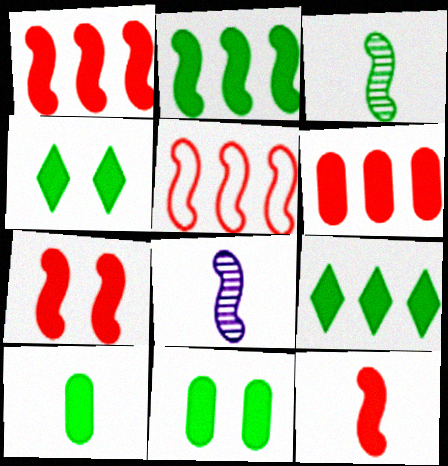[[1, 7, 12], 
[2, 4, 10]]